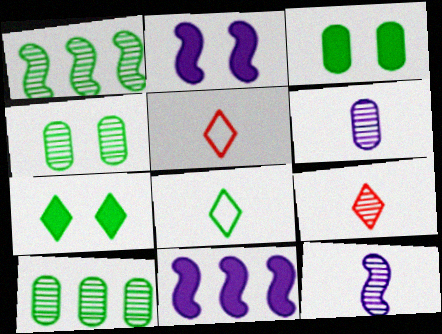[[1, 3, 8], 
[2, 5, 10], 
[4, 5, 11]]